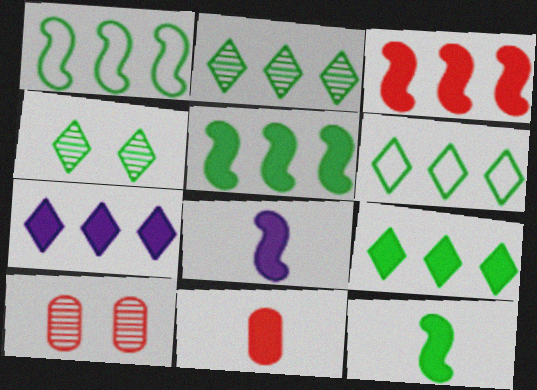[[2, 6, 9], 
[6, 8, 10]]